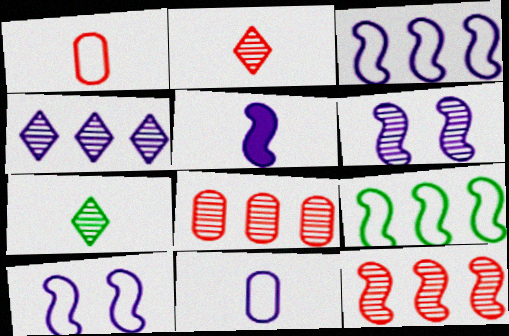[[1, 5, 7], 
[3, 5, 6], 
[6, 7, 8]]